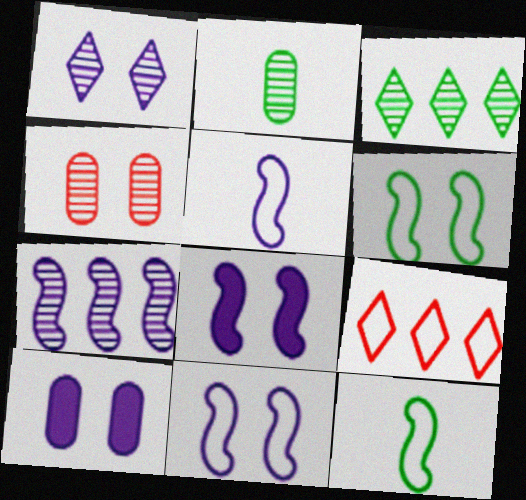[[1, 10, 11], 
[2, 8, 9], 
[5, 7, 8]]